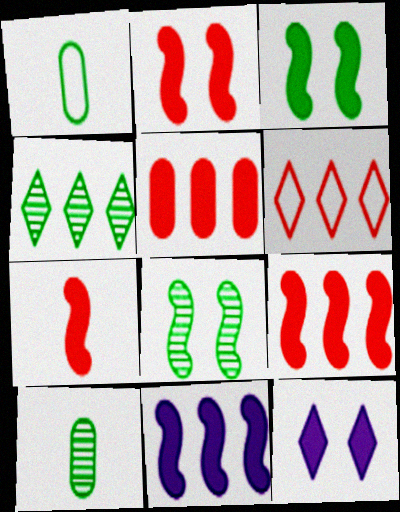[[1, 3, 4], 
[2, 7, 9], 
[3, 7, 11], 
[4, 8, 10]]